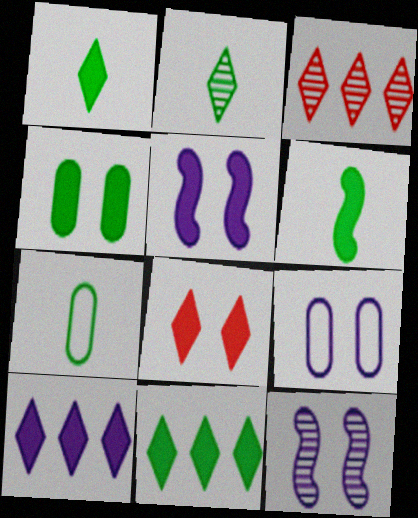[[1, 8, 10], 
[2, 6, 7], 
[3, 5, 7], 
[3, 6, 9], 
[4, 5, 8], 
[4, 6, 11]]